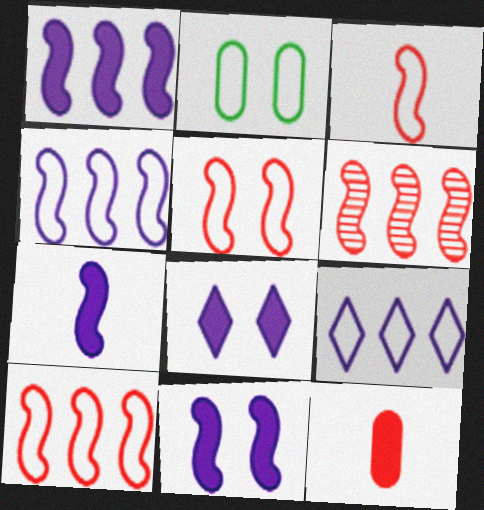[[1, 7, 11], 
[2, 3, 9], 
[3, 5, 10]]